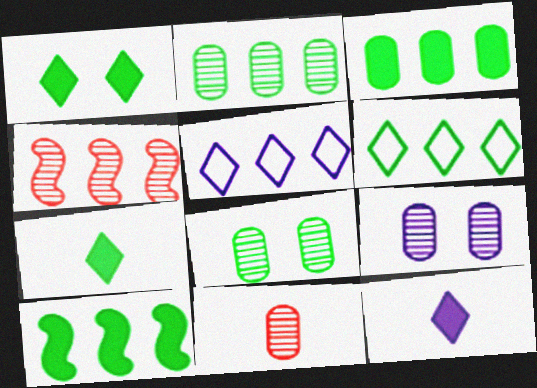[[2, 6, 10], 
[2, 9, 11], 
[3, 4, 5]]